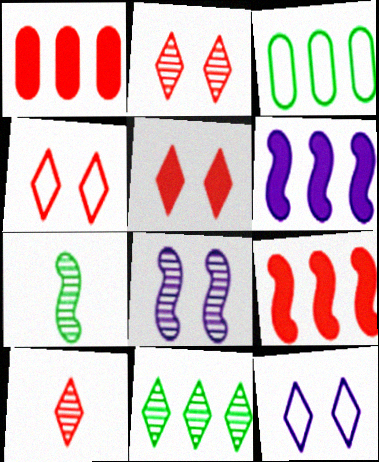[[1, 7, 12], 
[2, 4, 5]]